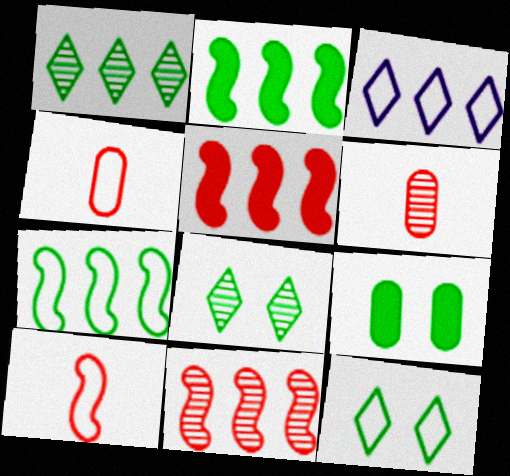[]